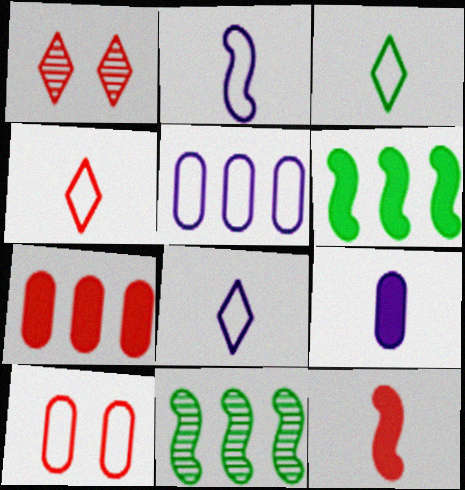[[3, 4, 8]]